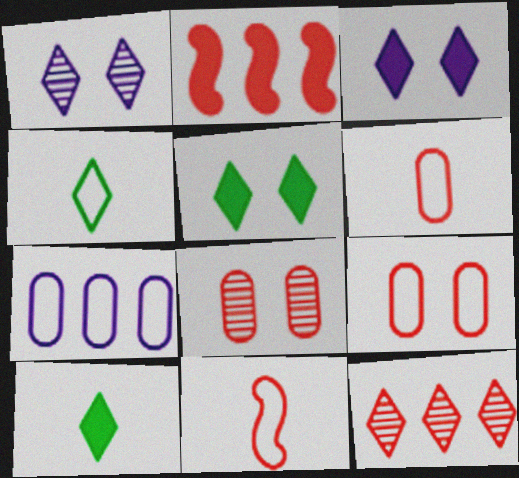[[3, 4, 12]]